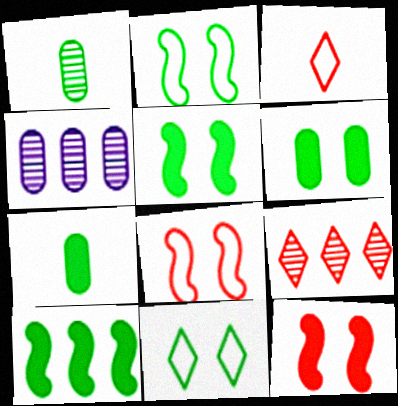[[1, 10, 11], 
[3, 4, 5]]